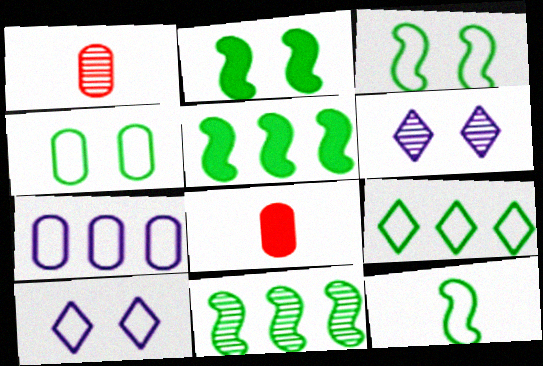[[1, 5, 10], 
[1, 6, 11], 
[2, 11, 12], 
[4, 9, 12], 
[8, 10, 11]]